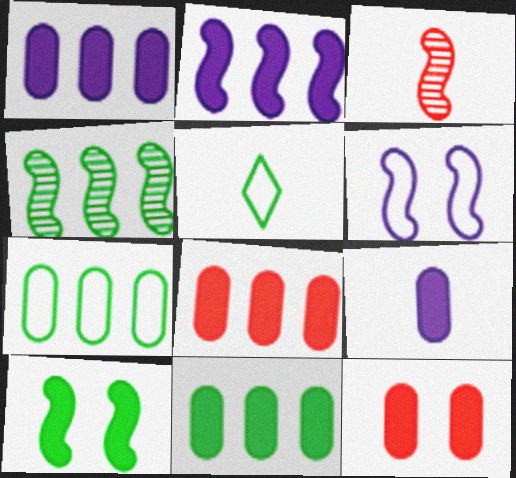[[1, 8, 11], 
[3, 5, 9], 
[9, 11, 12]]